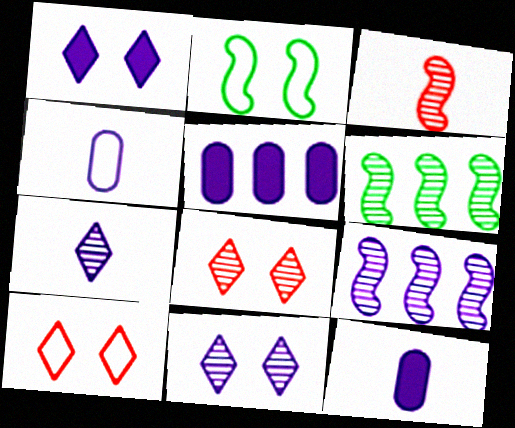[[1, 4, 9], 
[6, 10, 12]]